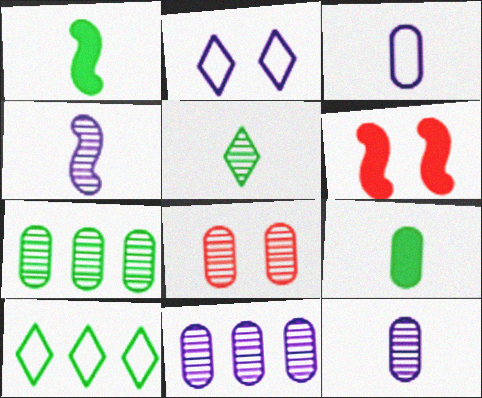[[6, 10, 12], 
[7, 8, 12]]